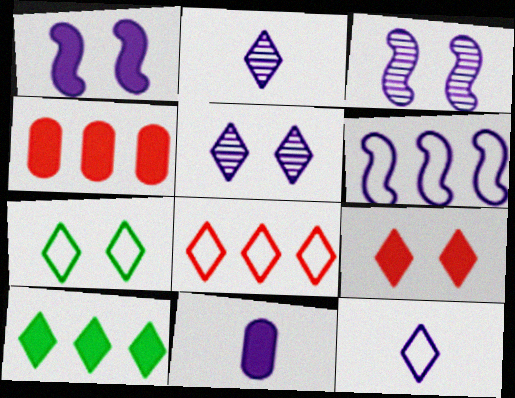[[5, 6, 11], 
[5, 7, 9], 
[7, 8, 12]]